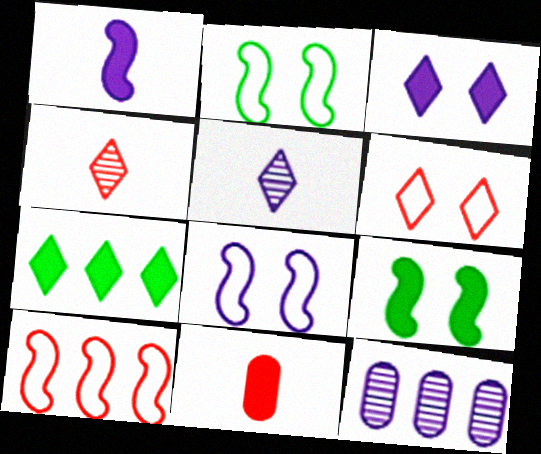[[5, 6, 7], 
[7, 10, 12]]